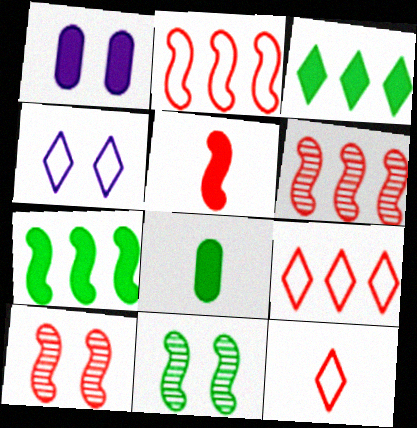[[1, 3, 5], 
[2, 5, 10], 
[4, 6, 8]]